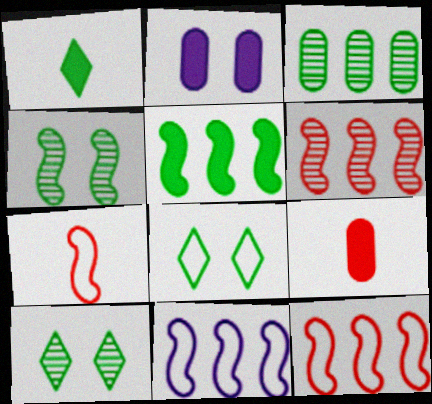[[5, 6, 11], 
[9, 10, 11]]